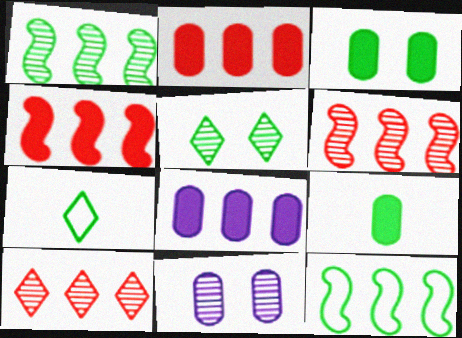[[1, 3, 7], 
[4, 7, 11], 
[5, 9, 12], 
[8, 10, 12]]